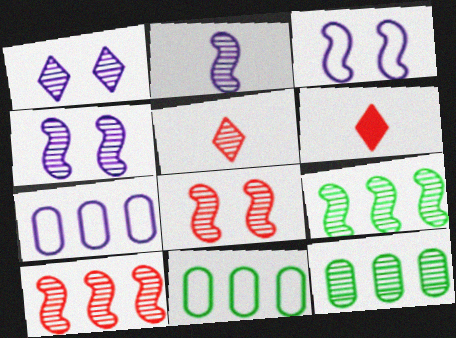[[2, 8, 9], 
[3, 6, 12], 
[4, 5, 12], 
[4, 6, 11]]